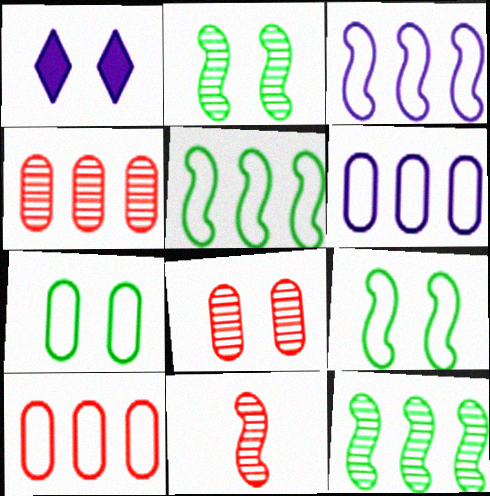[[1, 8, 9]]